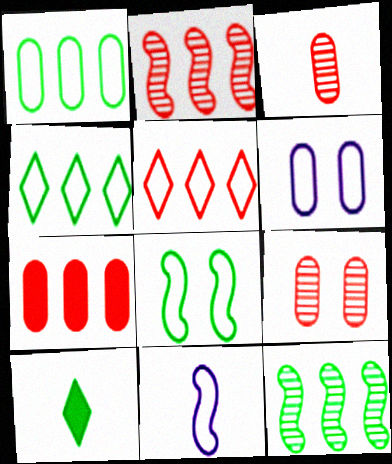[[2, 5, 7], 
[2, 6, 10], 
[3, 10, 11]]